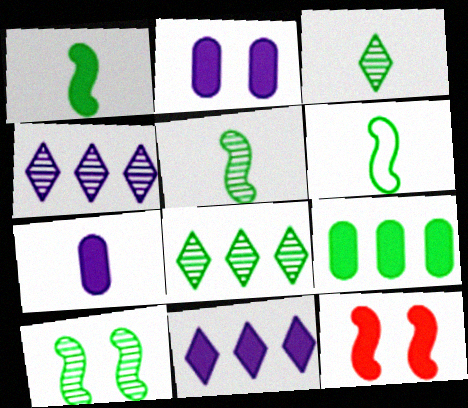[[1, 5, 6]]